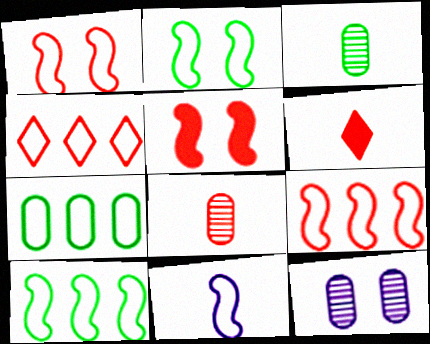[[1, 10, 11], 
[2, 9, 11], 
[3, 6, 11], 
[4, 5, 8], 
[6, 10, 12]]